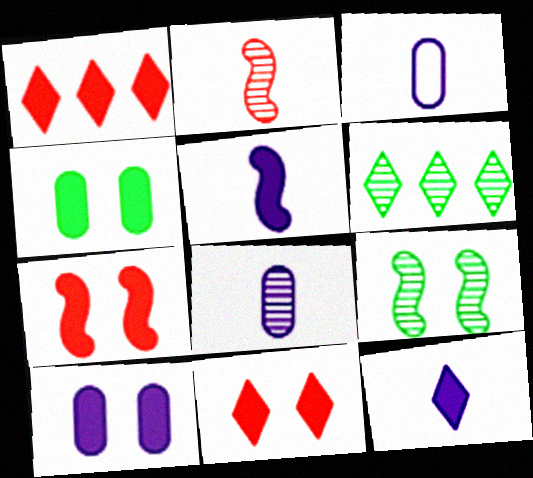[[1, 3, 9], 
[1, 4, 5], 
[3, 6, 7]]